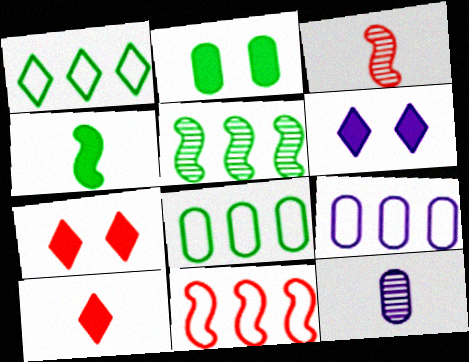[[1, 9, 11], 
[3, 6, 8]]